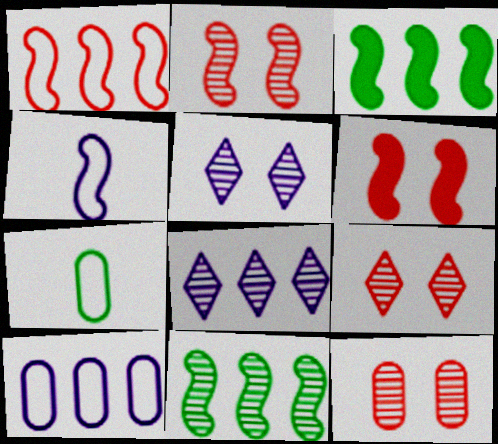[[2, 3, 4], 
[2, 9, 12], 
[4, 6, 11], 
[6, 7, 8]]